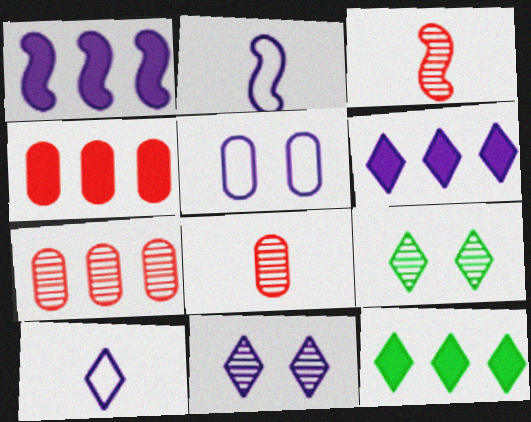[[1, 4, 12], 
[2, 4, 9], 
[3, 5, 12], 
[6, 10, 11]]